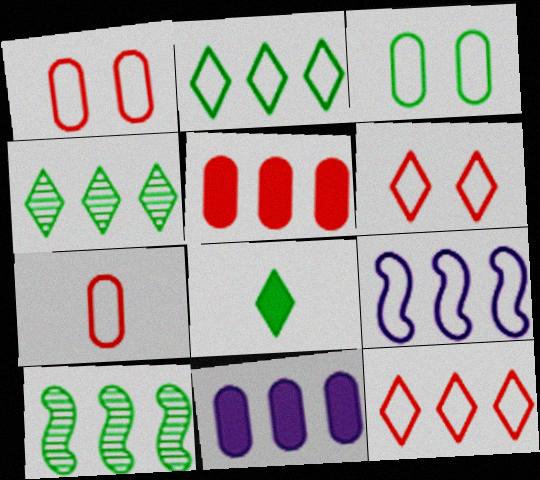[[3, 8, 10], 
[4, 5, 9], 
[10, 11, 12]]